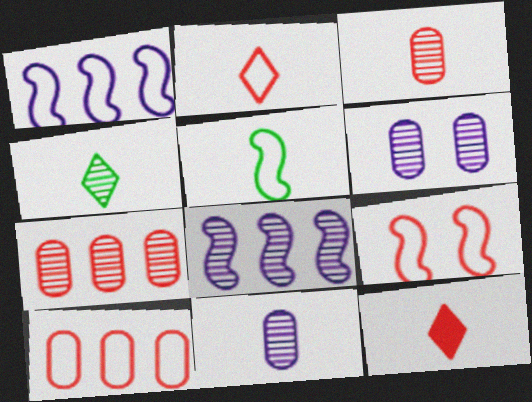[[1, 5, 9], 
[2, 9, 10], 
[5, 11, 12], 
[7, 9, 12]]